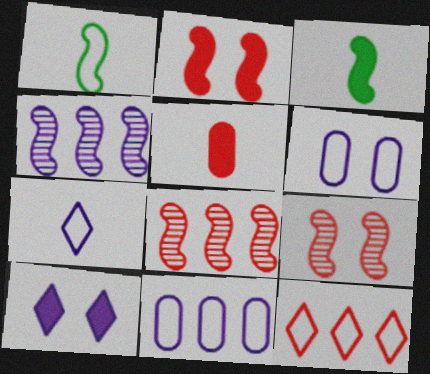[[1, 2, 4], 
[1, 6, 12], 
[5, 9, 12]]